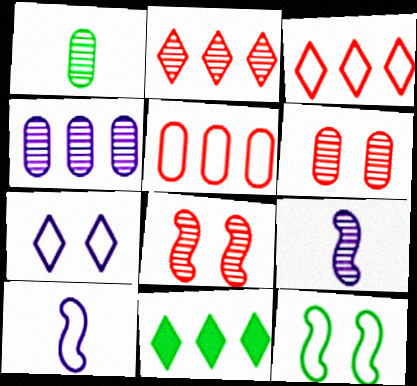[[1, 4, 6], 
[1, 11, 12], 
[6, 10, 11]]